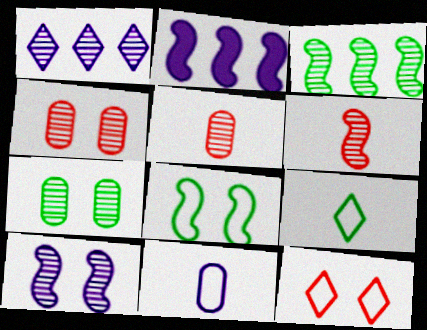[[1, 6, 7], 
[2, 4, 9], 
[2, 6, 8], 
[3, 6, 10]]